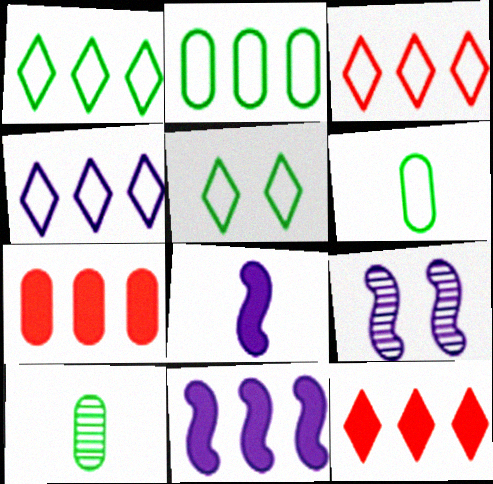[[1, 3, 4], 
[6, 9, 12]]